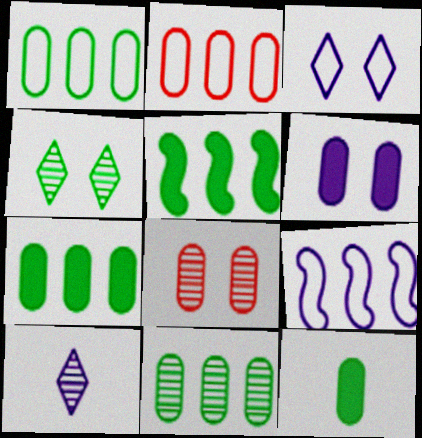[[1, 7, 11], 
[6, 9, 10]]